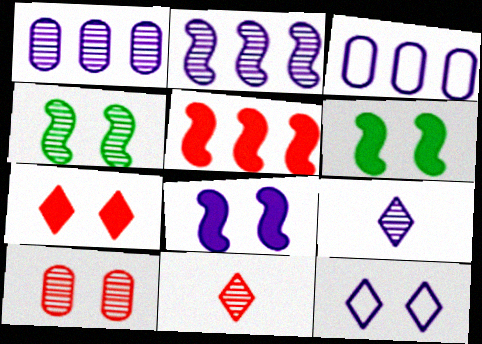[[1, 4, 11], 
[3, 6, 11], 
[3, 8, 9], 
[6, 10, 12]]